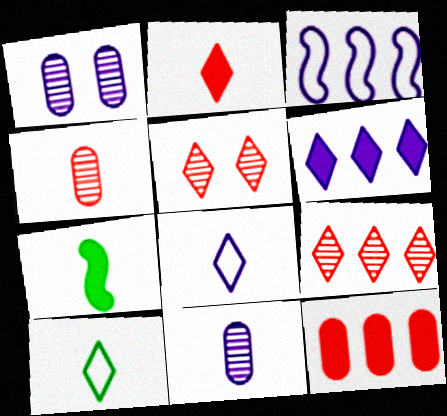[[4, 7, 8], 
[5, 6, 10]]